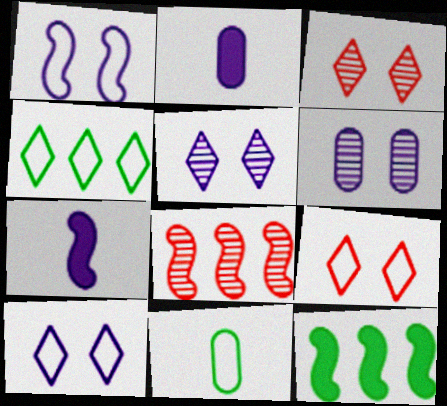[]